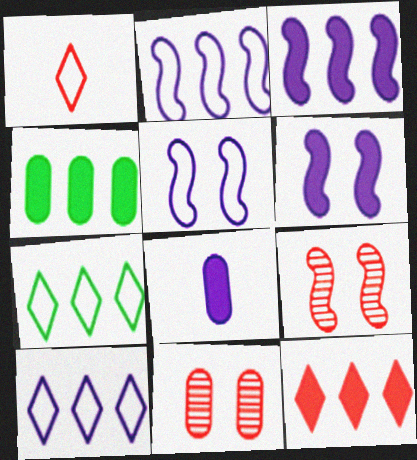[[3, 4, 12], 
[7, 8, 9]]